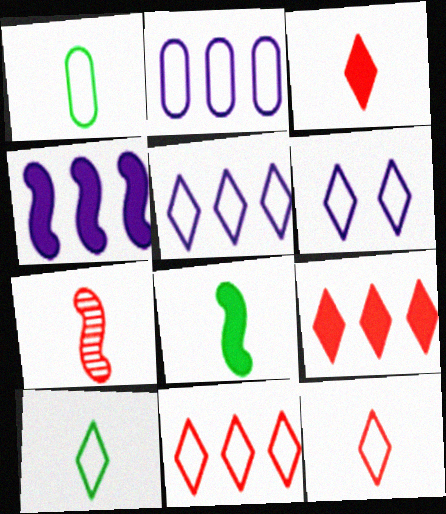[[6, 10, 11]]